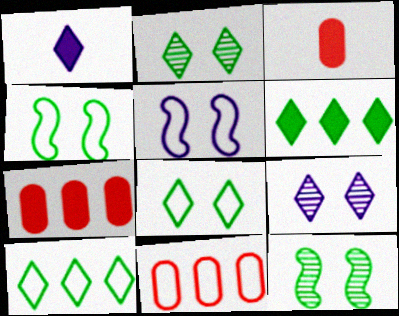[[1, 11, 12]]